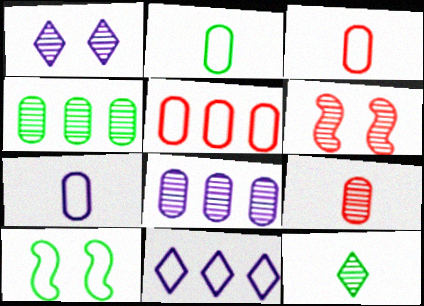[[2, 3, 7], 
[3, 10, 11], 
[6, 8, 12]]